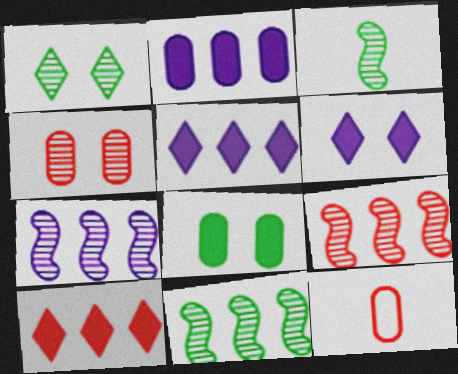[[6, 11, 12], 
[7, 9, 11]]